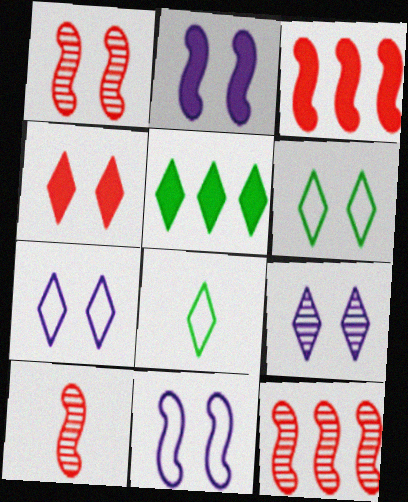[[1, 10, 12], 
[4, 6, 9]]